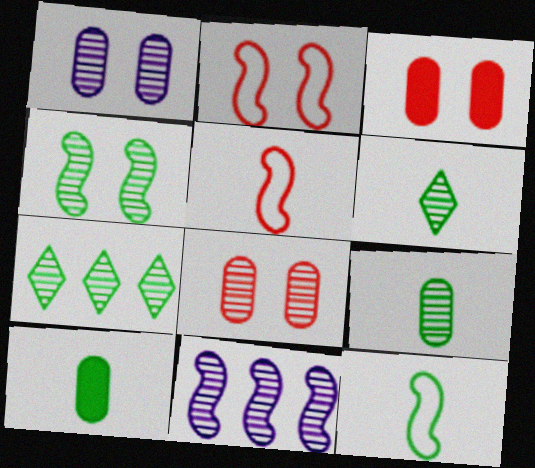[[4, 7, 9], 
[6, 8, 11], 
[6, 10, 12]]